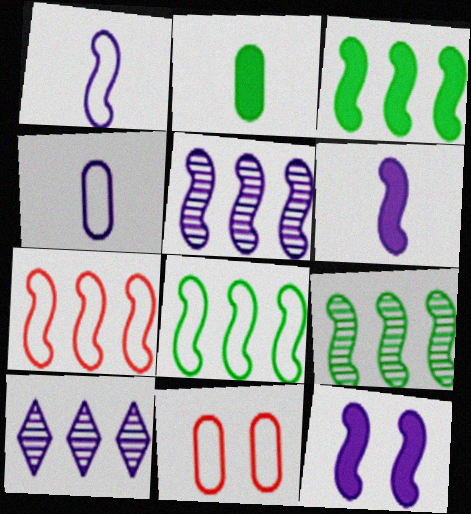[[1, 5, 12], 
[3, 5, 7], 
[3, 8, 9], 
[4, 10, 12]]